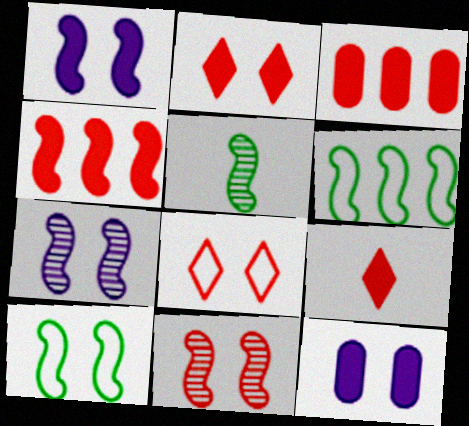[[1, 10, 11]]